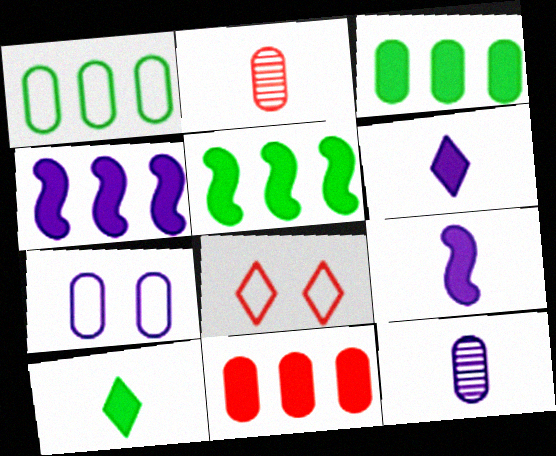[[2, 3, 7], 
[5, 8, 12]]